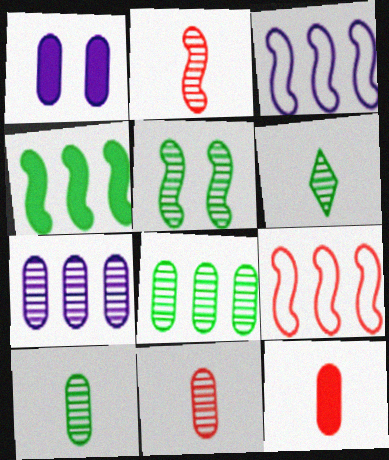[[1, 6, 9], 
[5, 6, 8]]